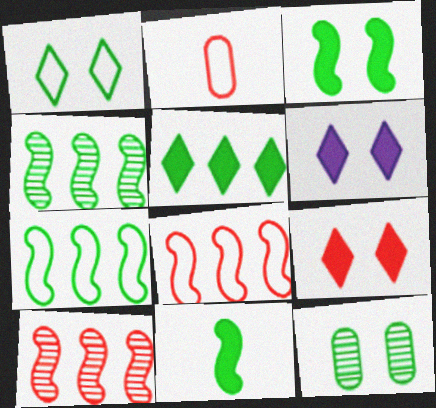[[1, 3, 12], 
[2, 4, 6], 
[2, 9, 10]]